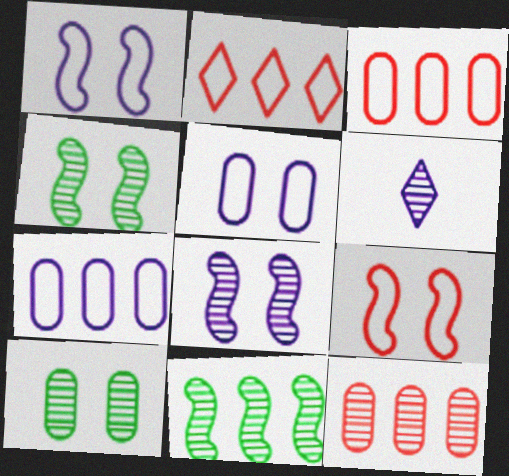[[4, 6, 12]]